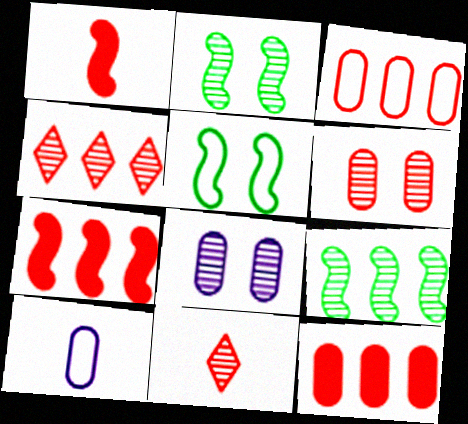[[3, 4, 7], 
[8, 9, 11]]